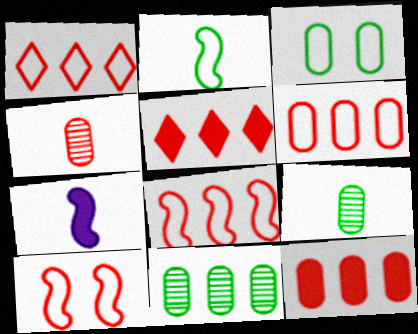[[1, 6, 8], 
[4, 5, 10]]